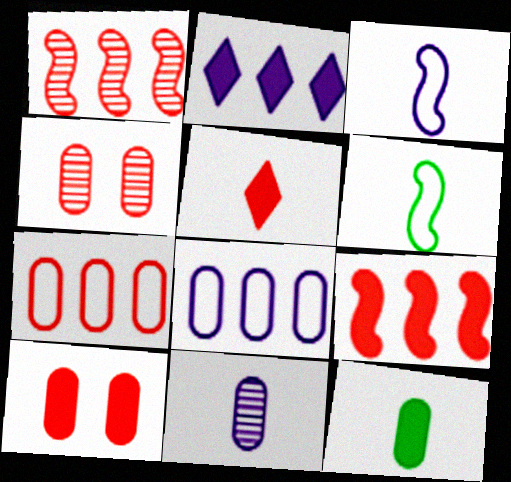[[2, 4, 6], 
[4, 8, 12], 
[5, 6, 11], 
[5, 9, 10]]